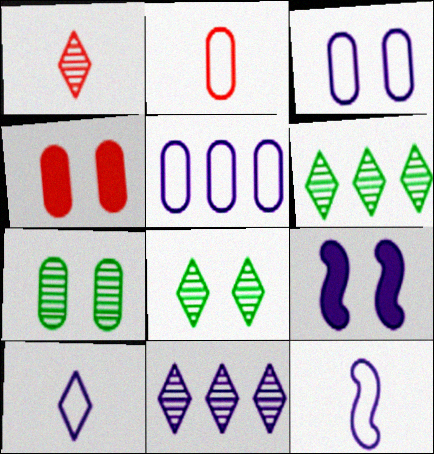[[1, 8, 11], 
[2, 6, 9], 
[3, 4, 7], 
[4, 6, 12]]